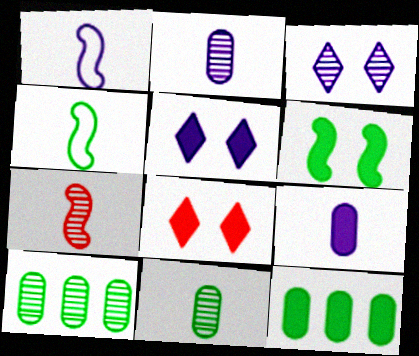[[1, 8, 10], 
[3, 7, 10]]